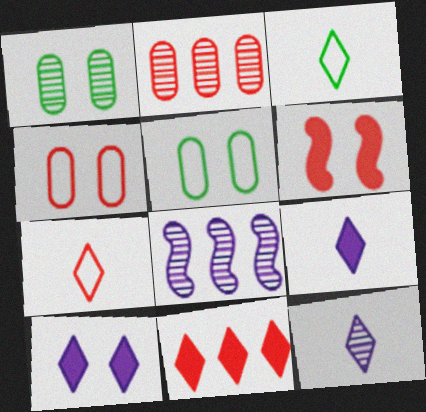[[2, 6, 7]]